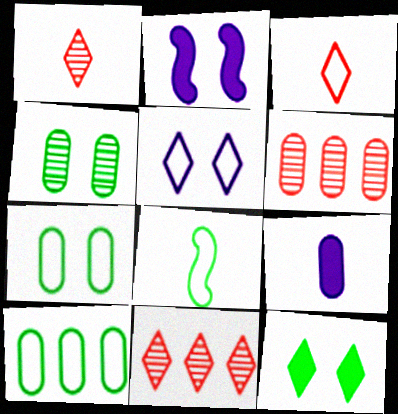[[1, 2, 10], 
[1, 8, 9], 
[6, 7, 9]]